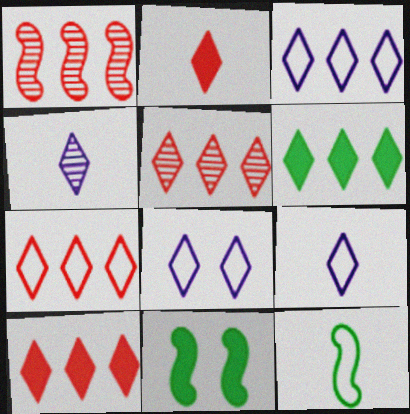[[3, 5, 6], 
[3, 8, 9], 
[5, 7, 10]]